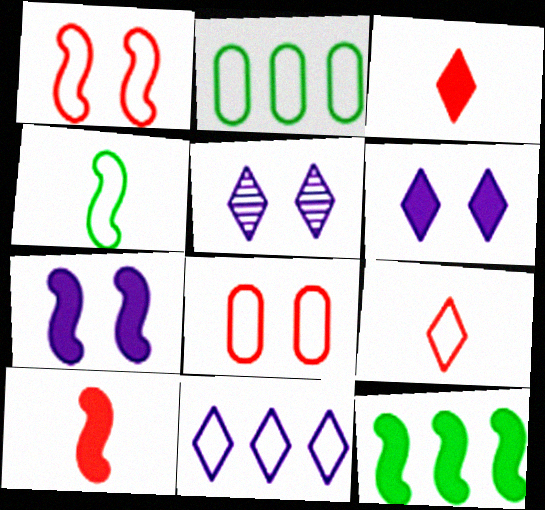[[2, 5, 10], 
[4, 8, 11], 
[7, 10, 12]]